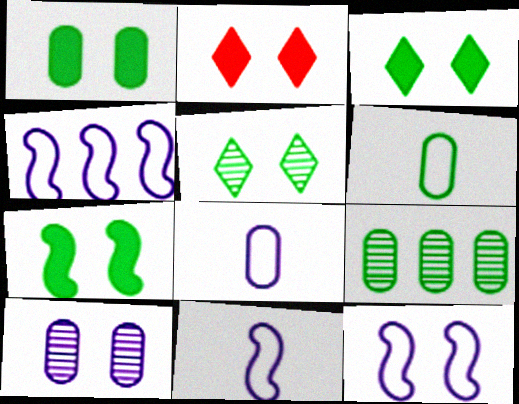[[1, 3, 7], 
[1, 6, 9], 
[2, 9, 11], 
[4, 11, 12]]